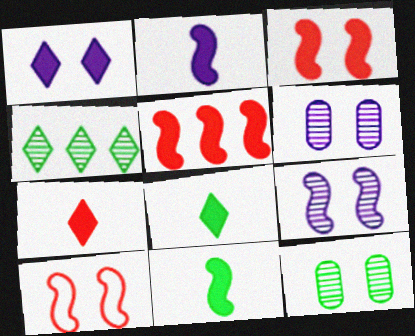[[1, 10, 12]]